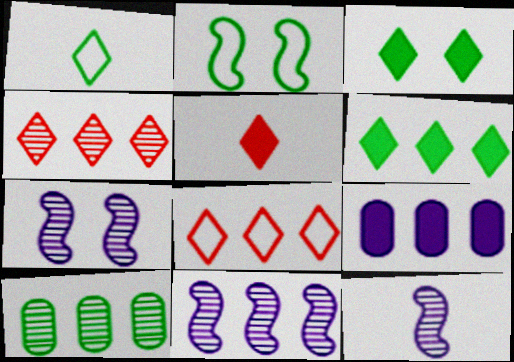[[4, 10, 11], 
[7, 11, 12]]